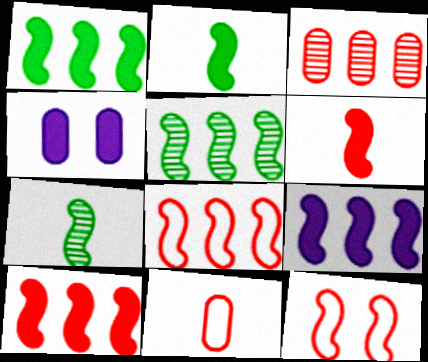[[1, 9, 10], 
[5, 8, 9], 
[7, 9, 12]]